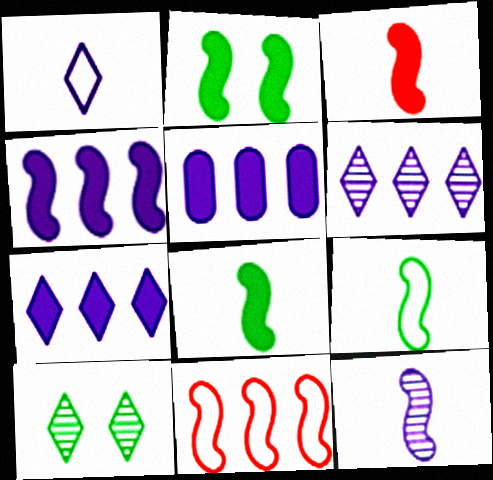[[2, 3, 4], 
[2, 11, 12], 
[3, 9, 12], 
[4, 5, 7]]